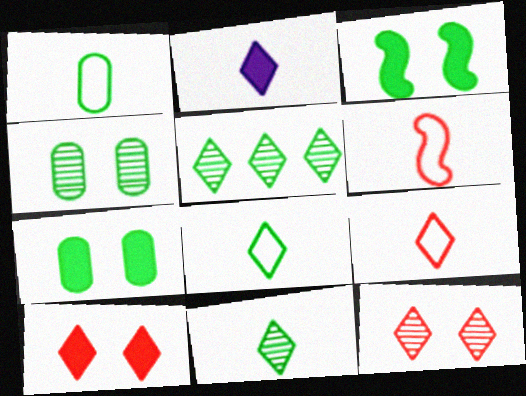[[1, 3, 5], 
[2, 9, 11]]